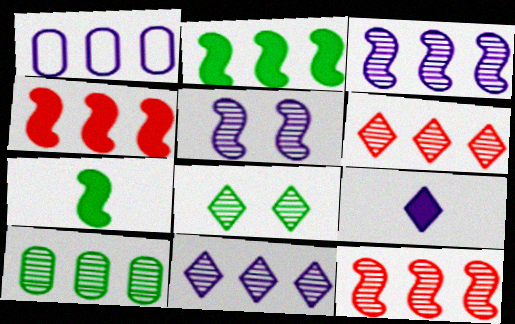[[1, 2, 6], 
[1, 5, 9], 
[3, 6, 10], 
[10, 11, 12]]